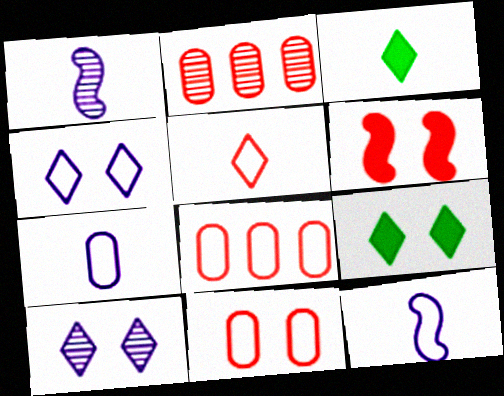[[1, 8, 9], 
[2, 5, 6], 
[2, 9, 12]]